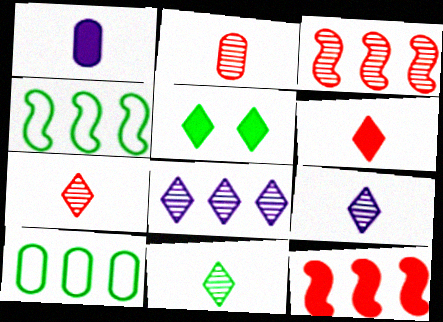[[1, 5, 12], 
[7, 9, 11], 
[8, 10, 12]]